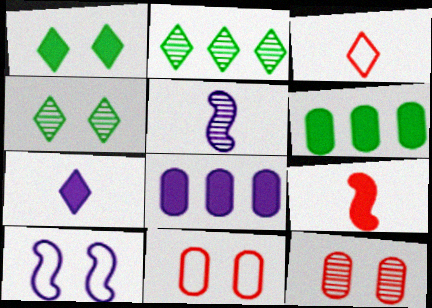[[1, 8, 9], 
[1, 10, 12], 
[2, 5, 12]]